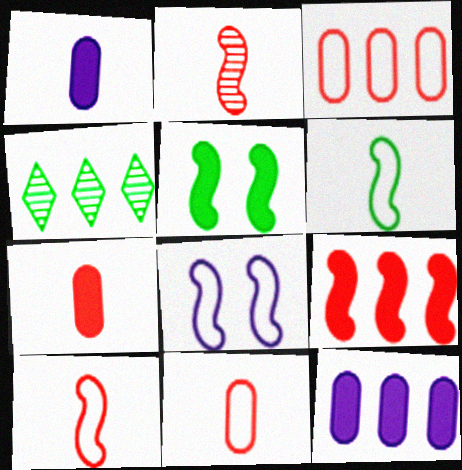[[4, 7, 8]]